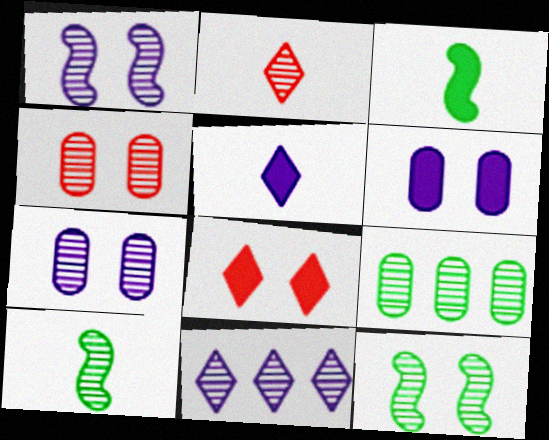[[1, 2, 9], 
[4, 10, 11]]